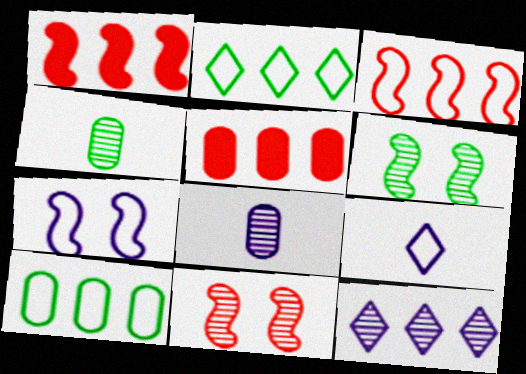[[1, 10, 12], 
[4, 11, 12], 
[5, 6, 9]]